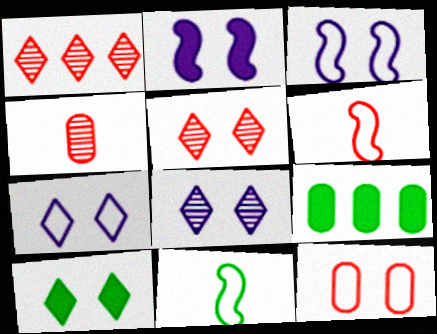[[5, 7, 10], 
[6, 8, 9]]